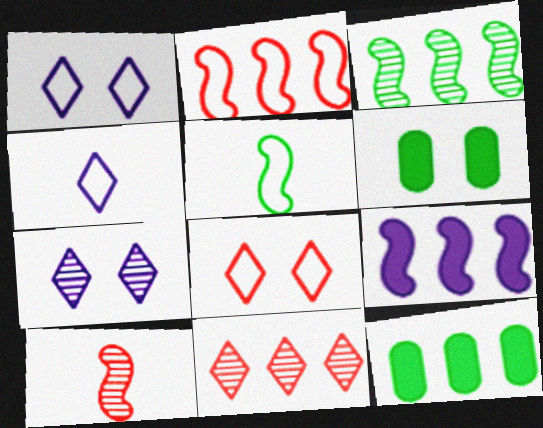[[1, 10, 12], 
[2, 3, 9]]